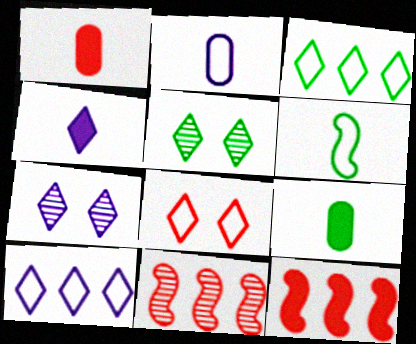[[1, 8, 11], 
[2, 5, 12], 
[4, 7, 10]]